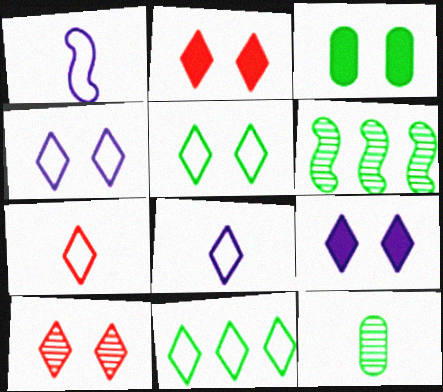[[4, 7, 11], 
[5, 9, 10]]